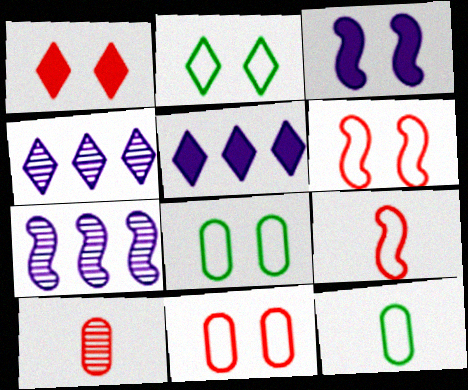[[1, 7, 12]]